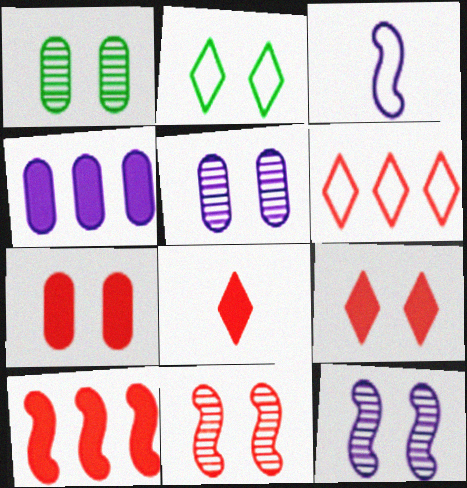[[2, 7, 12], 
[7, 8, 10]]